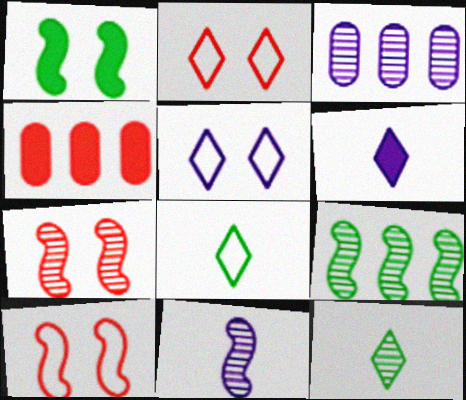[[1, 4, 6], 
[3, 7, 12], 
[7, 9, 11]]